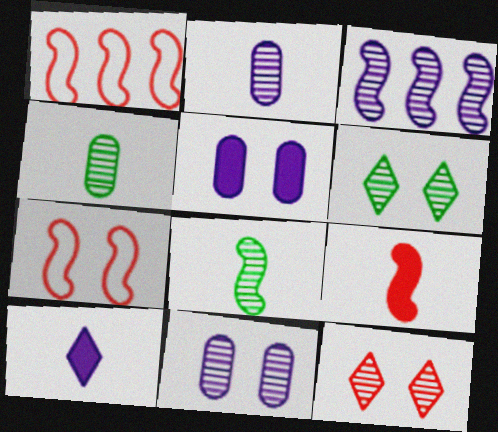[[3, 4, 12], 
[5, 6, 7]]